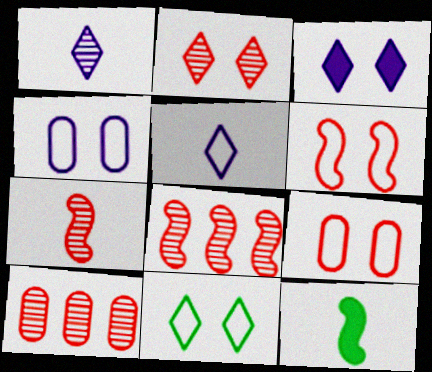[[2, 3, 11], 
[2, 7, 10], 
[4, 6, 11]]